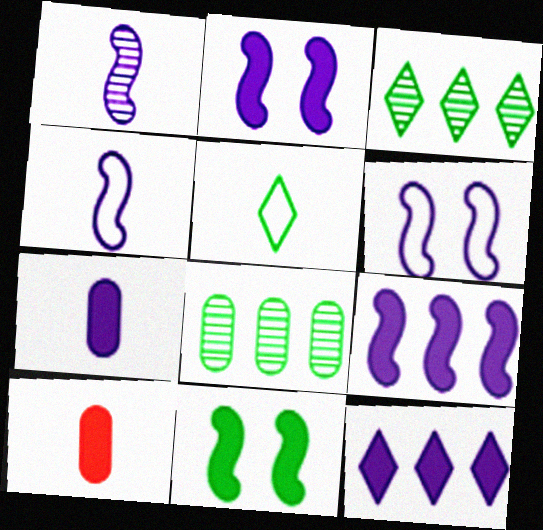[[1, 5, 10], 
[1, 6, 9], 
[2, 7, 12], 
[3, 6, 10], 
[5, 8, 11], 
[10, 11, 12]]